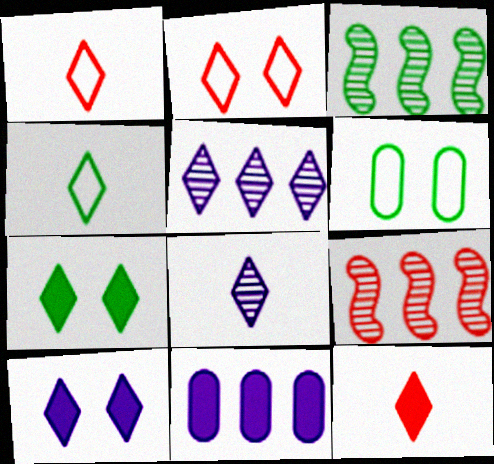[[1, 5, 7], 
[4, 8, 12]]